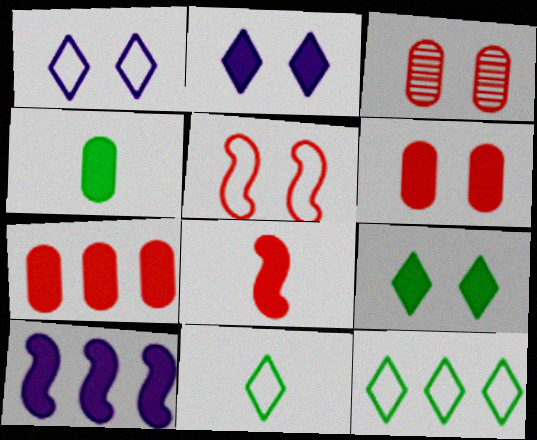[[3, 10, 11]]